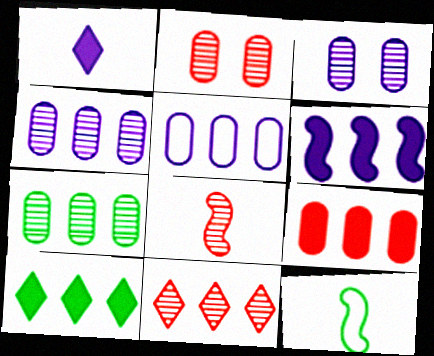[[2, 8, 11], 
[5, 7, 9], 
[6, 9, 10]]